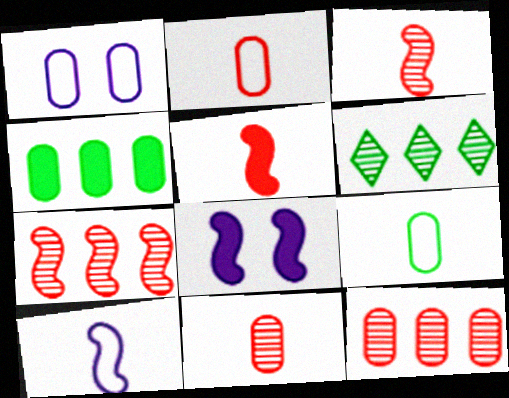[[1, 4, 11], 
[1, 5, 6], 
[2, 6, 8]]